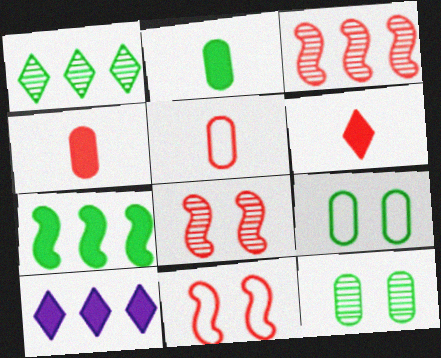[]